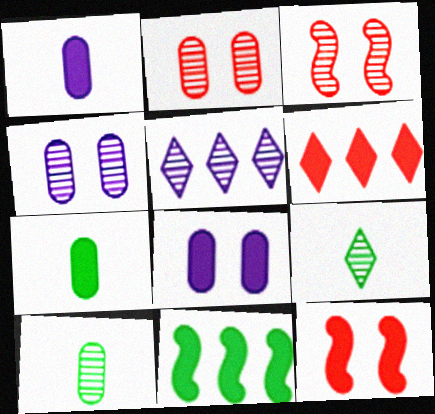[[3, 5, 10]]